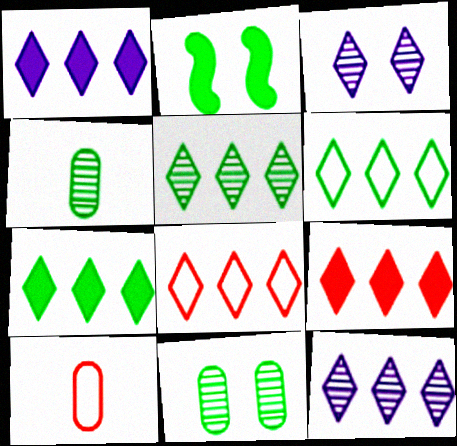[[1, 5, 8], 
[1, 7, 9], 
[2, 4, 6], 
[2, 10, 12], 
[5, 6, 7], 
[6, 9, 12], 
[7, 8, 12]]